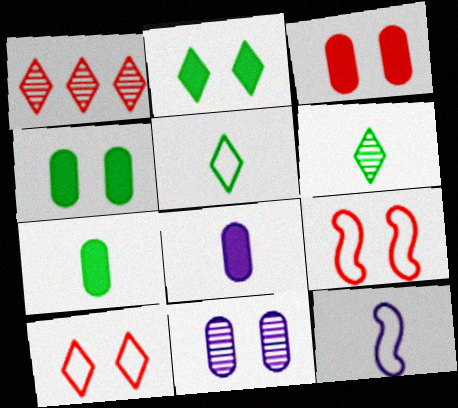[[1, 4, 12], 
[2, 9, 11]]